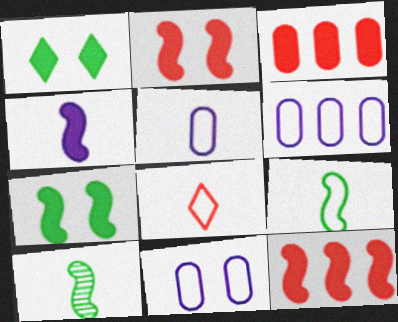[[1, 3, 4], 
[4, 7, 12], 
[5, 6, 11], 
[5, 8, 9]]